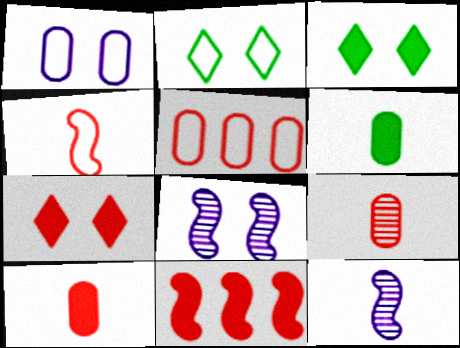[[3, 5, 12], 
[7, 10, 11]]